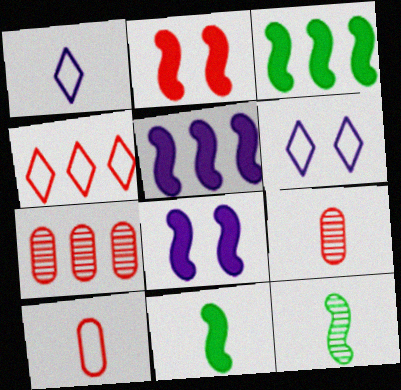[[1, 9, 11], 
[2, 4, 9], 
[2, 5, 11], 
[3, 6, 9], 
[6, 7, 11]]